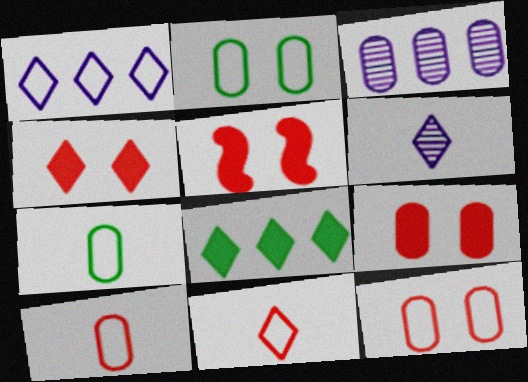[[3, 7, 9], 
[4, 5, 9]]